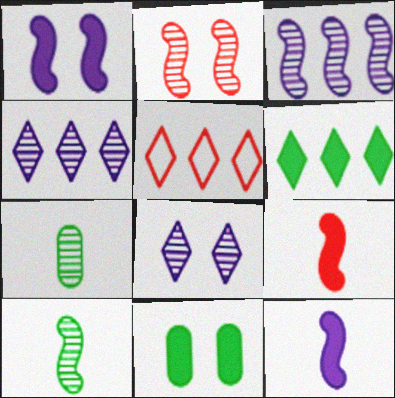[[1, 5, 7], 
[2, 3, 10], 
[2, 4, 7], 
[4, 5, 6]]